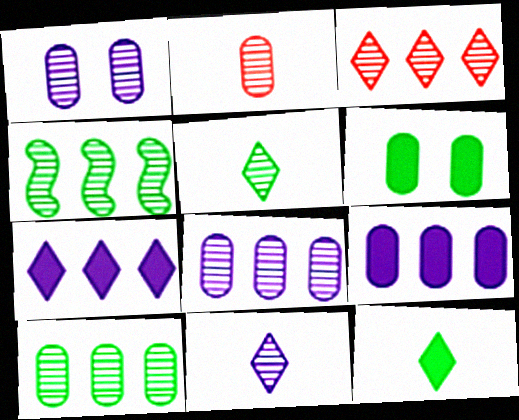[[1, 2, 10], 
[3, 4, 8]]